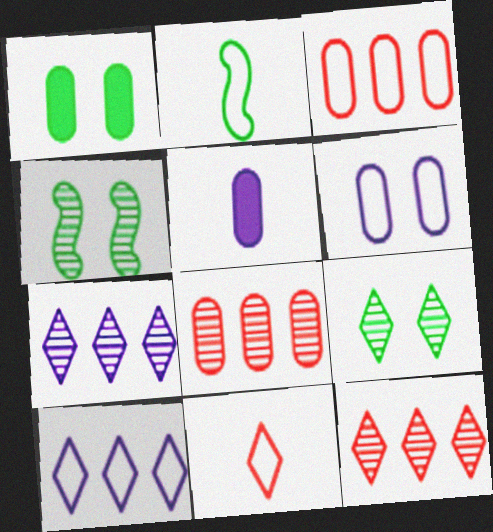[]